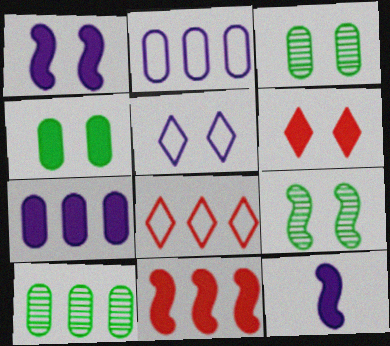[[1, 4, 6], 
[3, 8, 12]]